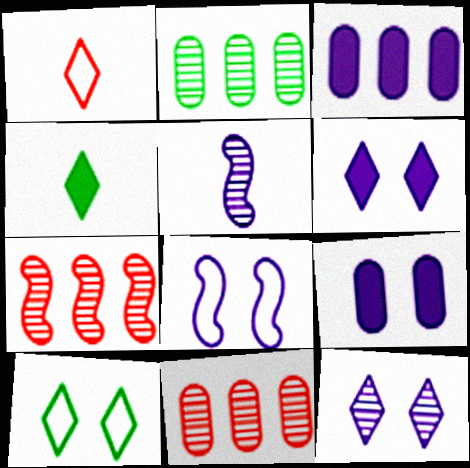[[4, 8, 11], 
[8, 9, 12]]